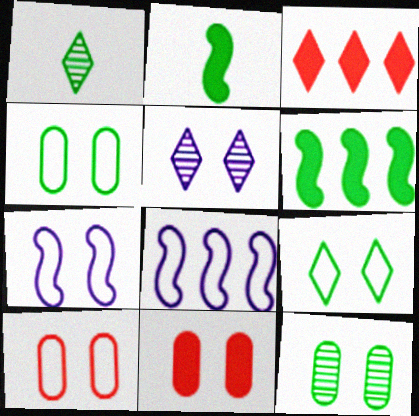[[1, 4, 6], 
[1, 8, 11], 
[7, 9, 10]]